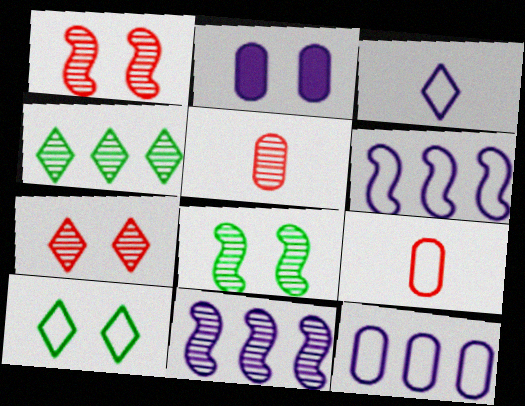[[1, 2, 10], 
[2, 3, 11], 
[6, 9, 10]]